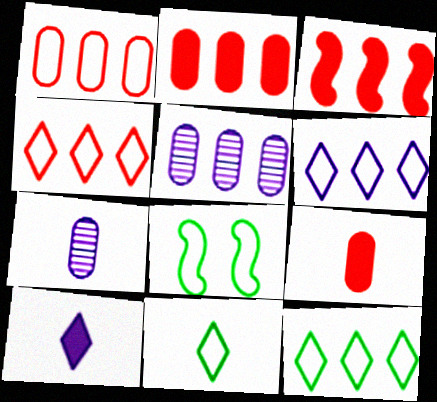[[3, 5, 12], 
[4, 6, 12]]